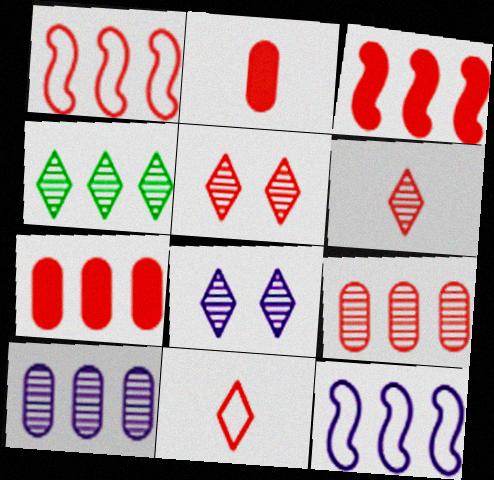[[1, 2, 5], 
[4, 6, 8], 
[4, 7, 12]]